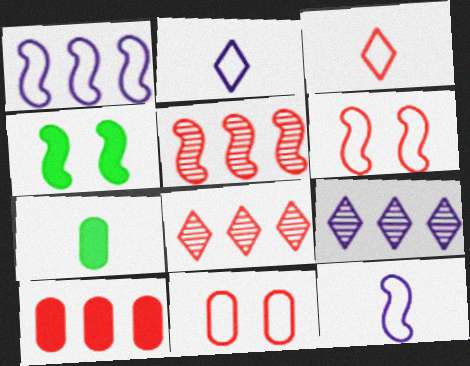[[4, 5, 12], 
[6, 7, 9]]